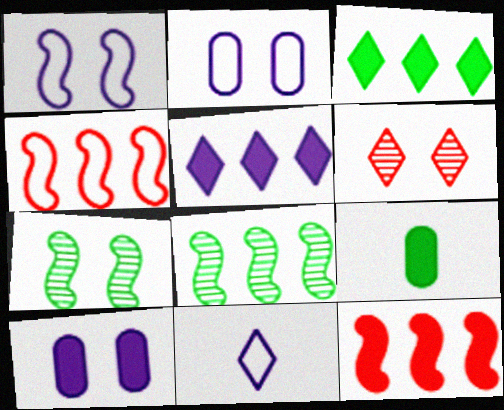[[3, 6, 11]]